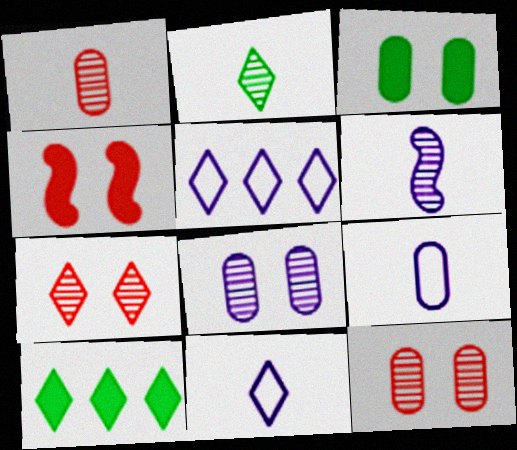[[1, 2, 6], 
[7, 10, 11]]